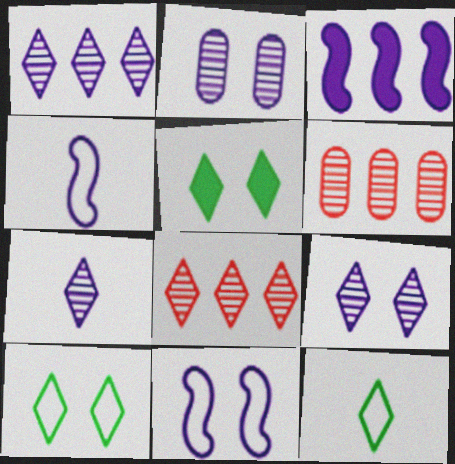[[1, 7, 9], 
[4, 5, 6]]